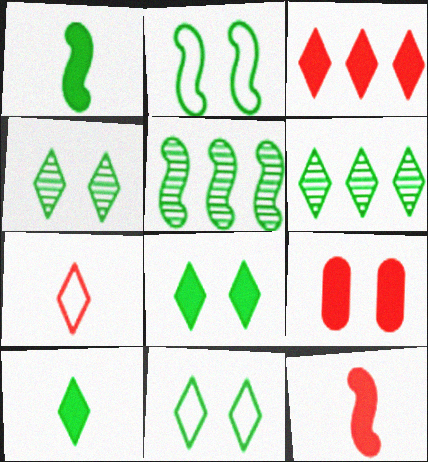[[1, 2, 5], 
[3, 9, 12], 
[4, 8, 11], 
[6, 10, 11]]